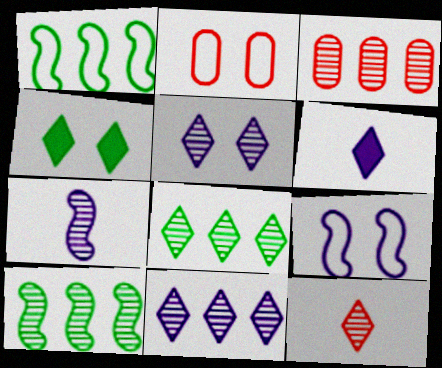[[2, 6, 10], 
[3, 10, 11], 
[5, 8, 12]]